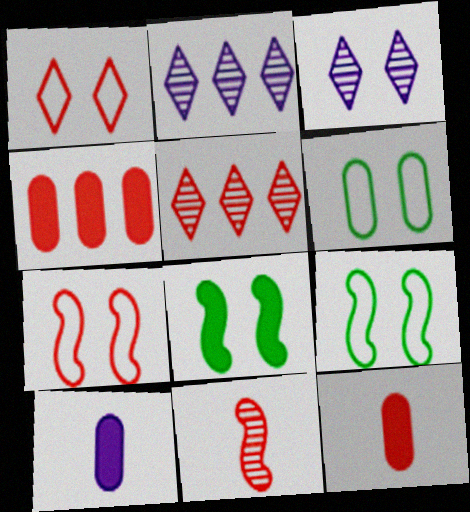[[1, 4, 11], 
[2, 9, 12], 
[5, 7, 12], 
[5, 9, 10]]